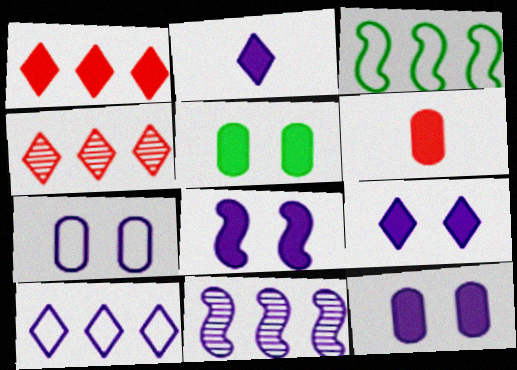[[2, 7, 11], 
[8, 9, 12]]